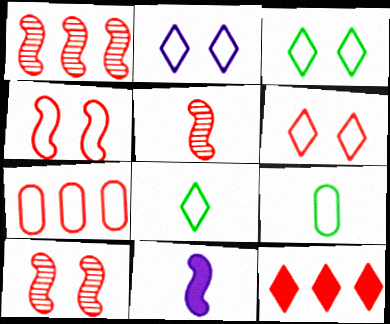[[1, 5, 10], 
[1, 7, 12], 
[2, 3, 6]]